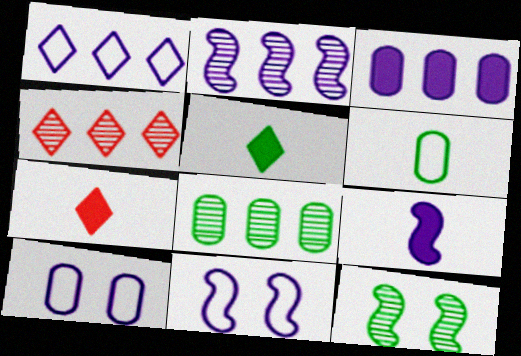[[1, 2, 3], 
[2, 4, 8], 
[2, 9, 11], 
[7, 8, 11]]